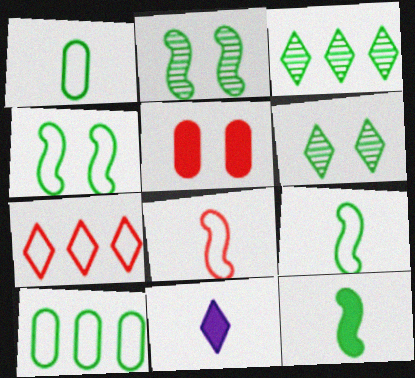[[6, 7, 11], 
[6, 10, 12]]